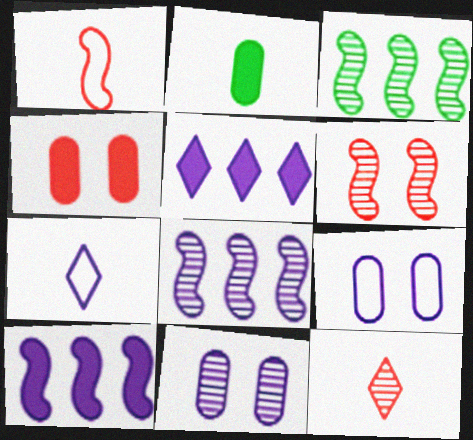[[3, 4, 7], 
[3, 11, 12], 
[7, 10, 11]]